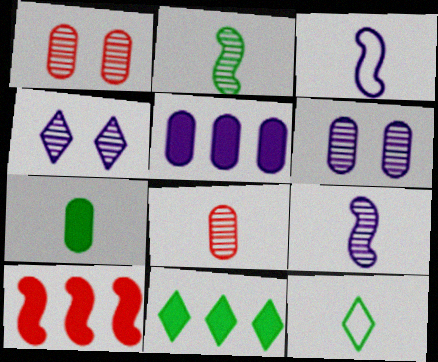[[1, 3, 11], 
[2, 7, 12], 
[3, 4, 5], 
[5, 10, 11], 
[6, 10, 12]]